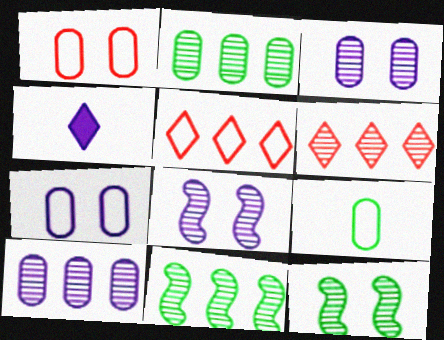[[1, 4, 11], 
[6, 10, 11]]